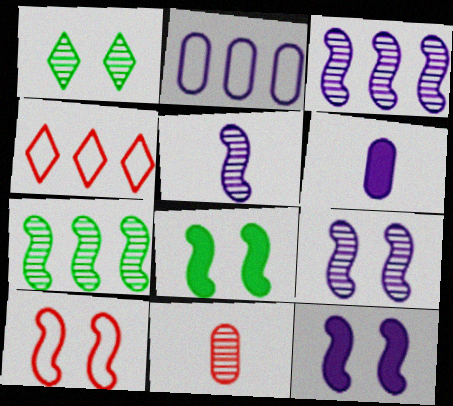[[1, 3, 11], 
[3, 5, 9], 
[8, 9, 10]]